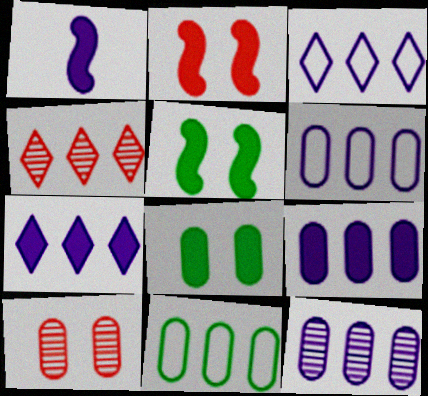[[6, 9, 12]]